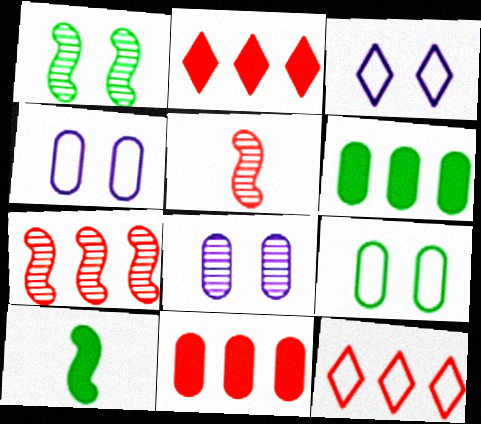[[3, 5, 6], 
[7, 11, 12], 
[8, 10, 12]]